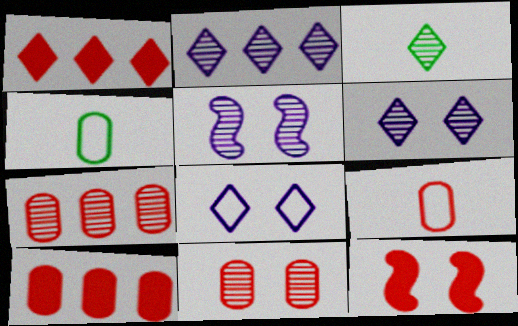[[1, 3, 8], 
[1, 4, 5], 
[2, 4, 12], 
[3, 5, 7], 
[9, 10, 11]]